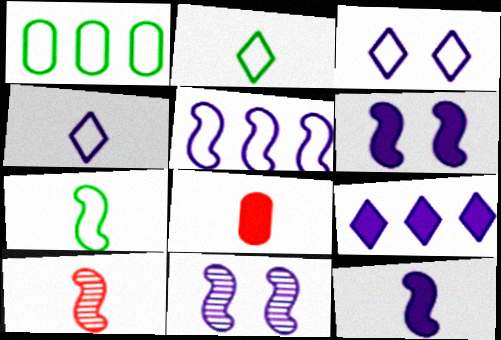[[5, 11, 12], 
[7, 10, 12]]